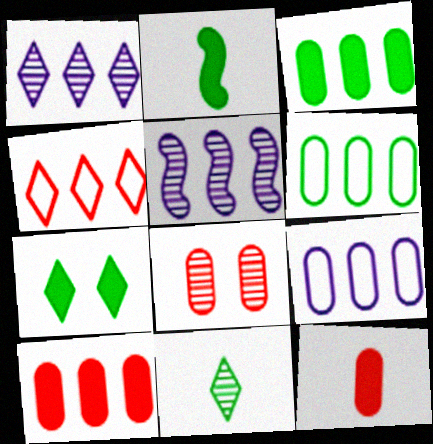[[2, 3, 7], 
[3, 4, 5], 
[5, 8, 11]]